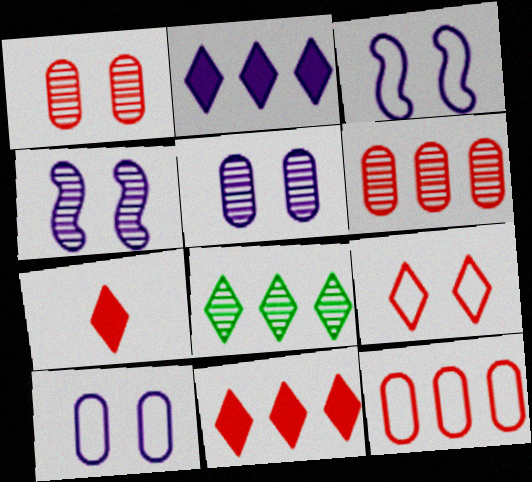[]